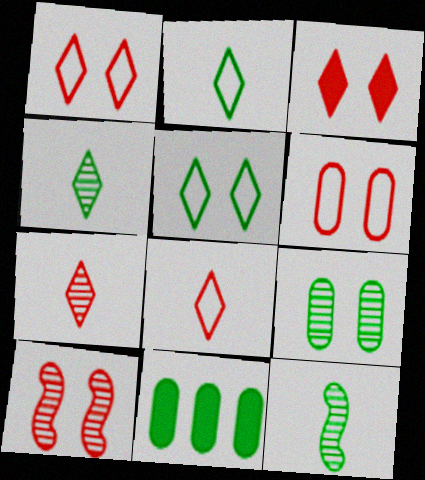[[3, 6, 10], 
[5, 11, 12]]